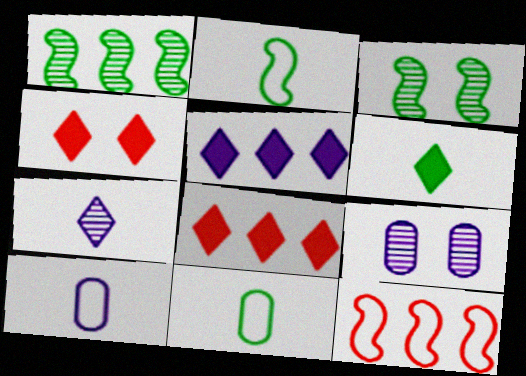[[1, 4, 10], 
[2, 8, 9], 
[3, 8, 10], 
[4, 5, 6], 
[6, 9, 12]]